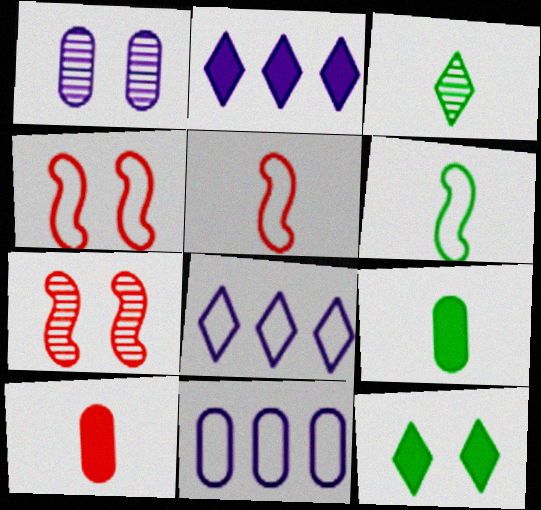[[1, 4, 12], 
[3, 6, 9], 
[7, 8, 9]]